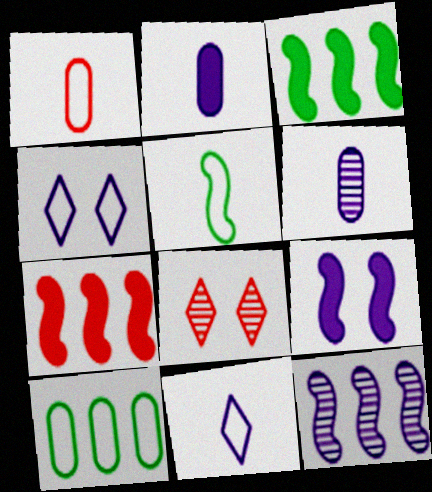[[1, 5, 11], 
[1, 7, 8], 
[2, 4, 12]]